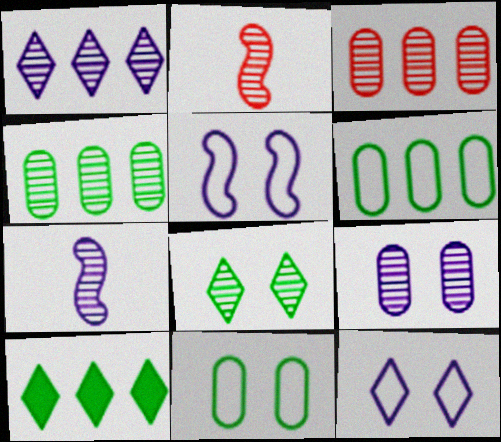[[1, 7, 9], 
[3, 7, 8]]